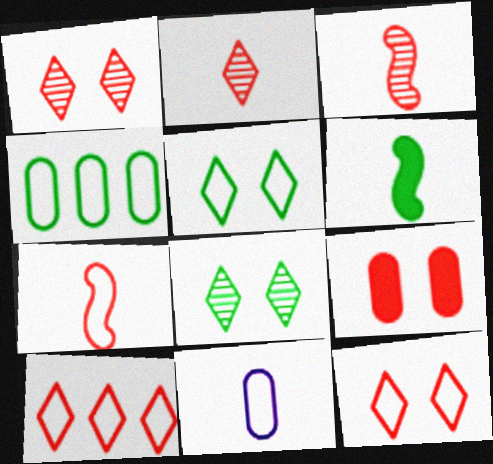[[2, 6, 11], 
[3, 9, 10], 
[4, 6, 8]]